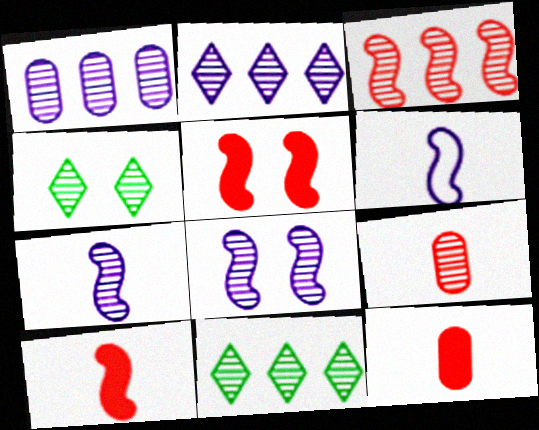[[1, 3, 11], 
[8, 9, 11]]